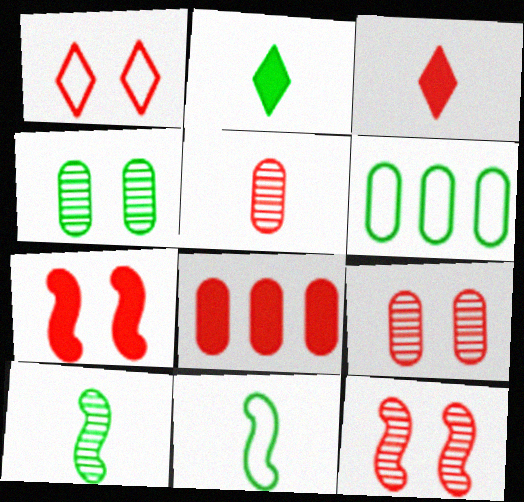[[1, 7, 9], 
[3, 7, 8]]